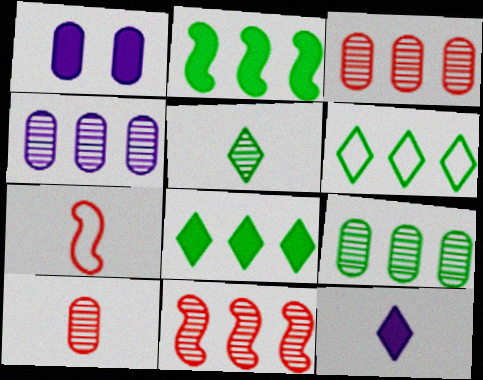[[2, 6, 9], 
[3, 4, 9]]